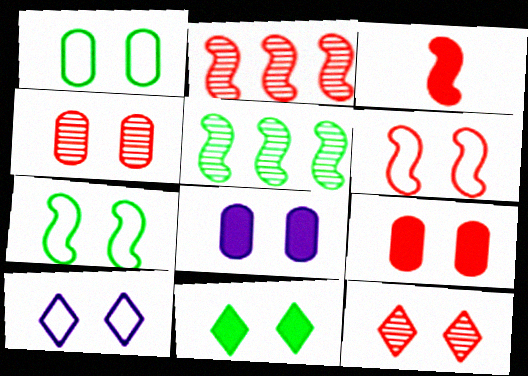[[1, 4, 8], 
[1, 6, 10], 
[2, 3, 6], 
[6, 9, 12], 
[7, 8, 12], 
[10, 11, 12]]